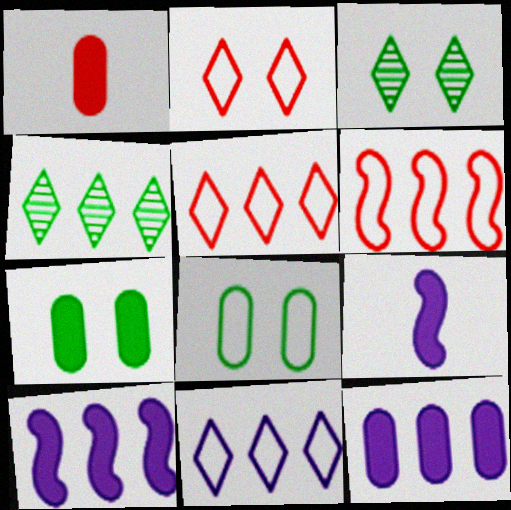[[1, 7, 12], 
[4, 6, 12]]